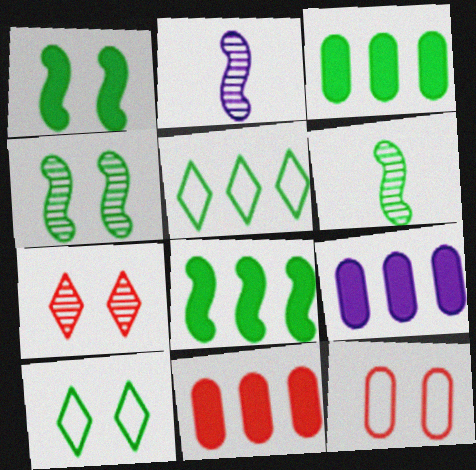[[2, 10, 11], 
[3, 6, 10], 
[3, 9, 11]]